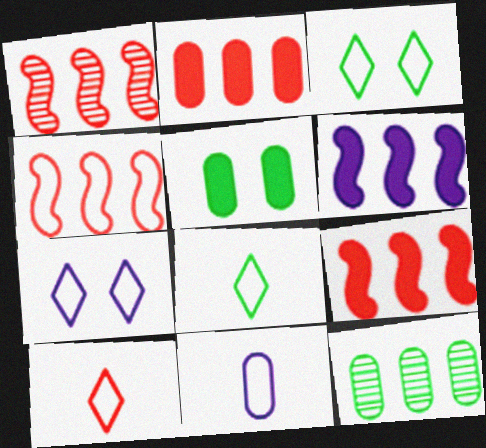[[1, 4, 9], 
[3, 4, 11]]